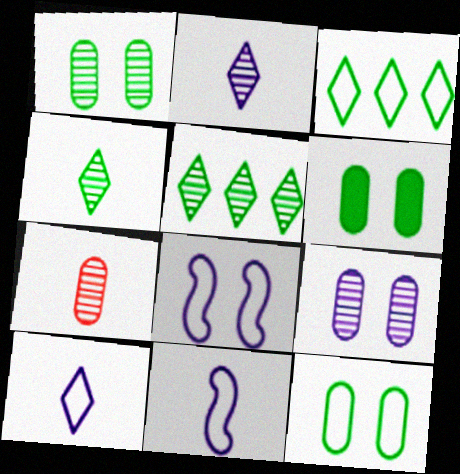[[1, 6, 12]]